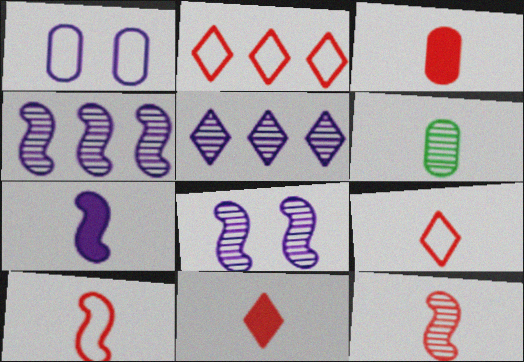[[1, 5, 7], 
[3, 9, 12], 
[6, 7, 9]]